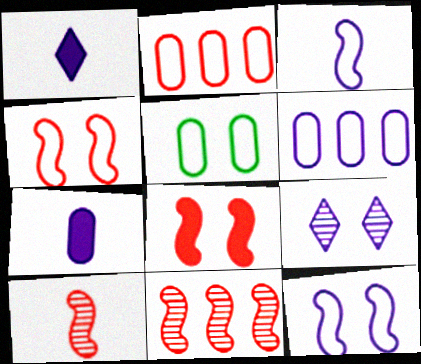[[1, 5, 11], 
[5, 8, 9]]